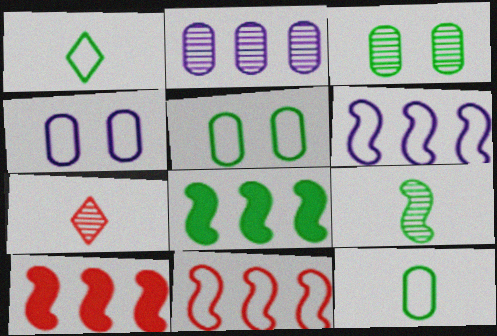[[1, 3, 8], 
[1, 4, 11], 
[4, 7, 8]]